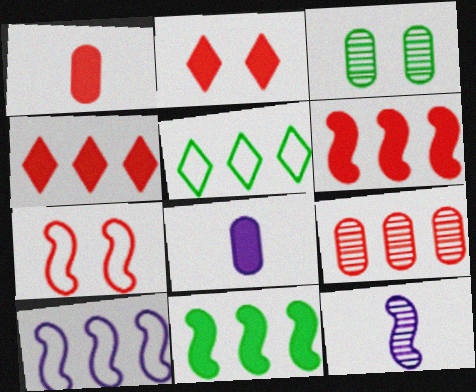[[1, 2, 6], 
[2, 8, 11], 
[7, 11, 12]]